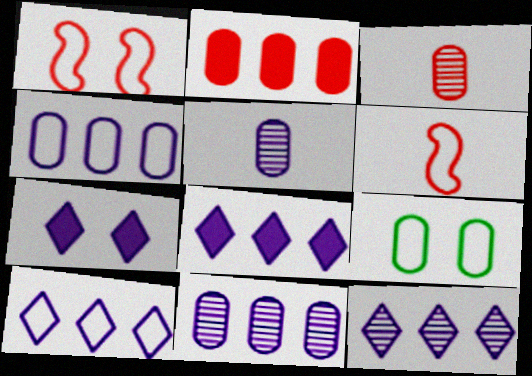[[2, 5, 9], 
[6, 9, 10], 
[8, 10, 12]]